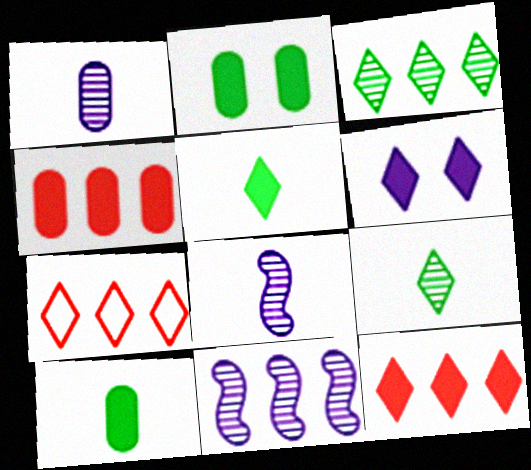[[2, 7, 8], 
[5, 6, 12], 
[6, 7, 9]]